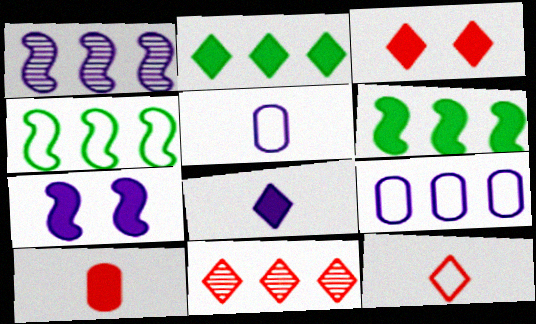[[2, 3, 8], 
[2, 7, 10], 
[3, 11, 12], 
[6, 9, 11]]